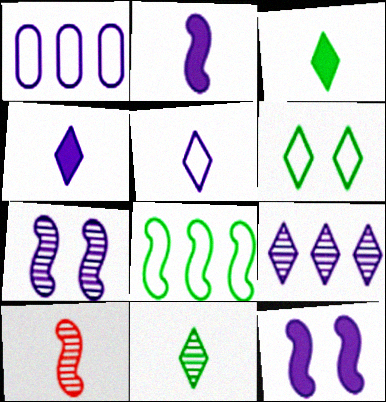[[1, 4, 7], 
[8, 10, 12]]